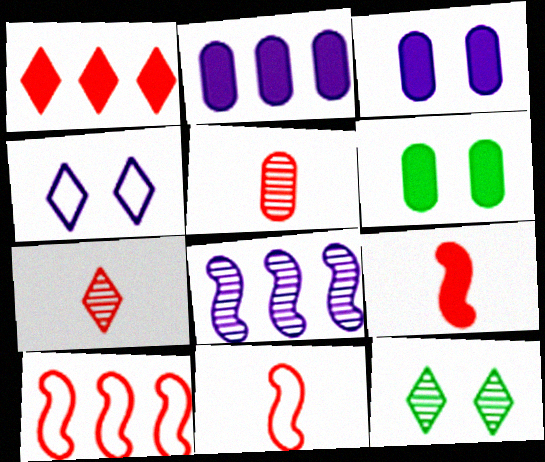[[2, 11, 12], 
[5, 8, 12]]